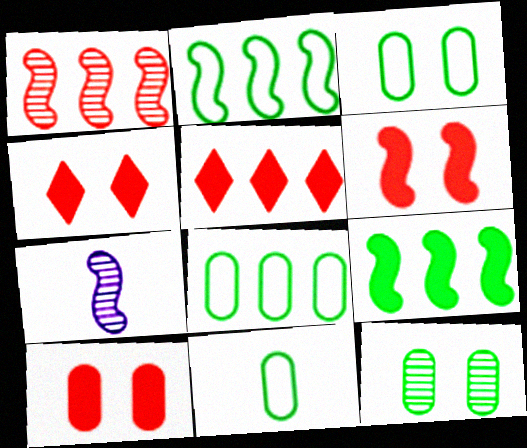[[2, 6, 7], 
[3, 5, 7], 
[3, 8, 11], 
[4, 6, 10], 
[4, 7, 8]]